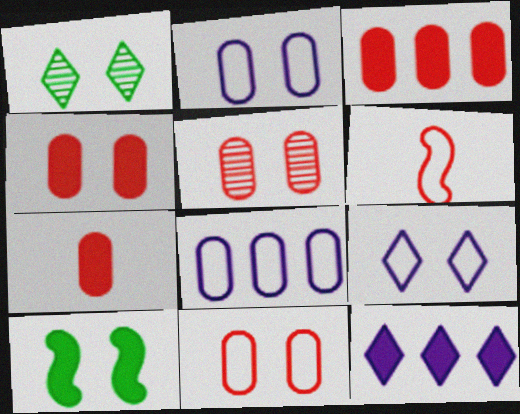[[3, 4, 7], 
[4, 5, 11], 
[5, 9, 10], 
[7, 10, 12]]